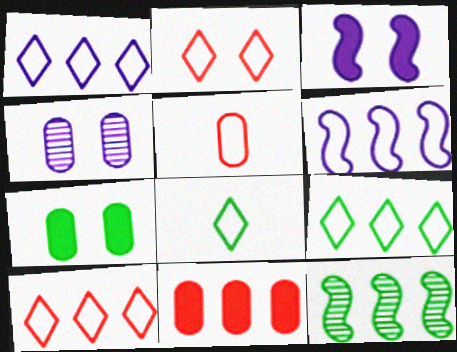[[1, 2, 8], 
[1, 9, 10], 
[1, 11, 12], 
[7, 8, 12]]